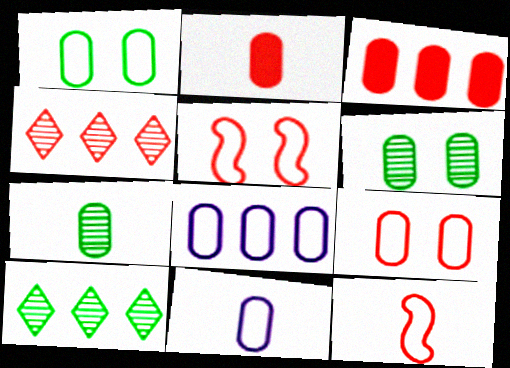[[2, 4, 5], 
[2, 6, 8], 
[2, 7, 11], 
[3, 6, 11]]